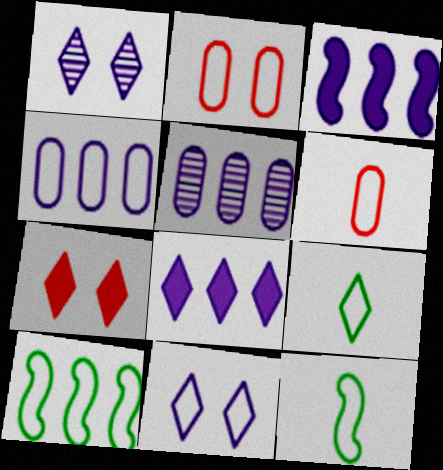[[5, 7, 12], 
[6, 10, 11]]